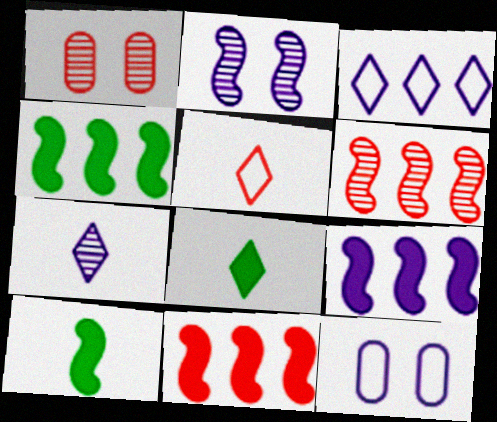[[1, 3, 10], 
[1, 5, 11], 
[4, 9, 11], 
[5, 7, 8], 
[6, 8, 12], 
[7, 9, 12]]